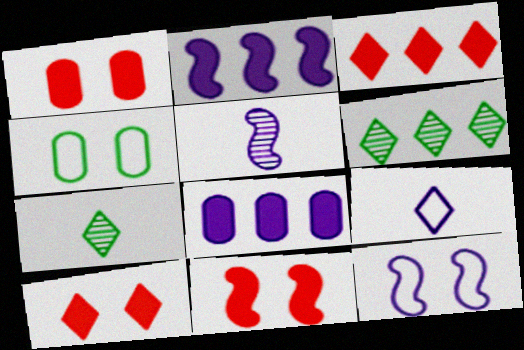[[1, 10, 11], 
[2, 5, 12], 
[3, 4, 5], 
[6, 9, 10]]